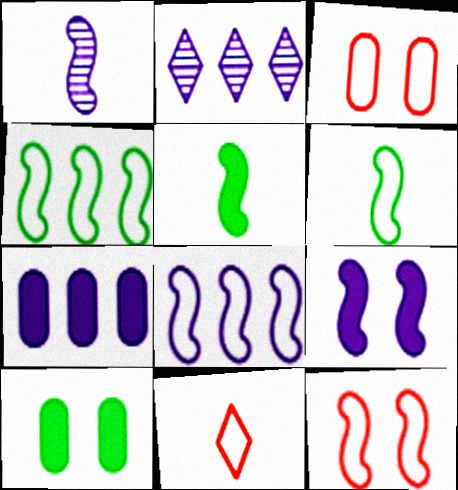[[1, 8, 9], 
[2, 3, 5], 
[2, 7, 8], 
[6, 8, 12]]